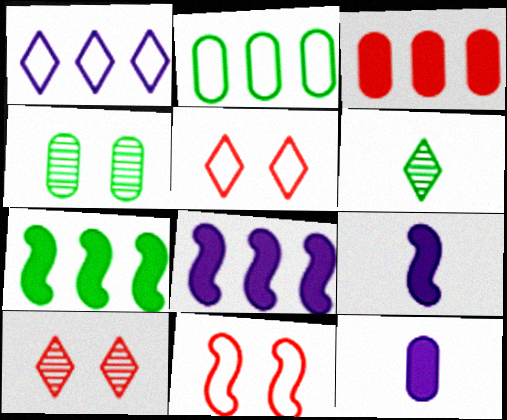[[2, 9, 10]]